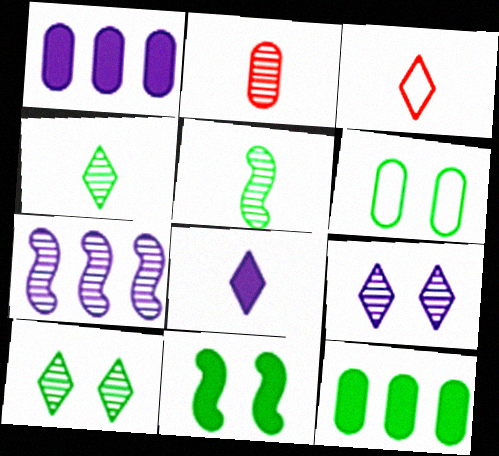[[1, 2, 6], 
[2, 7, 10], 
[3, 4, 8], 
[6, 10, 11]]